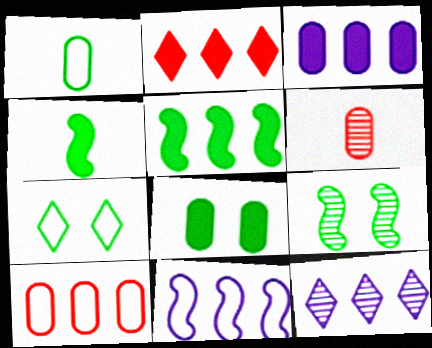[[2, 3, 5], 
[3, 11, 12], 
[5, 10, 12], 
[6, 9, 12], 
[7, 8, 9]]